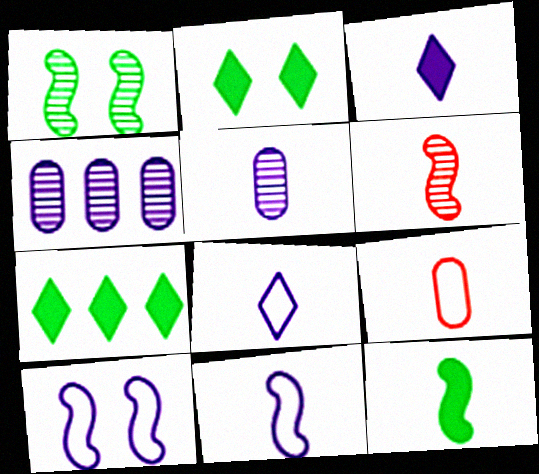[[3, 4, 10], 
[3, 5, 11], 
[6, 11, 12]]